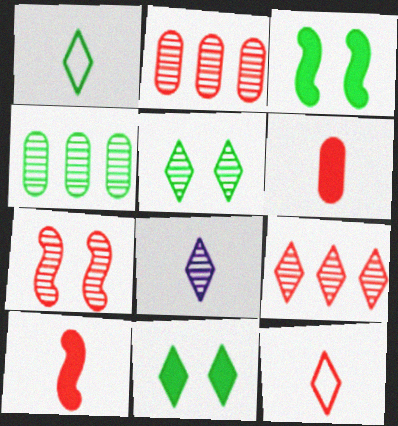[[1, 3, 4], 
[4, 7, 8], 
[5, 8, 9]]